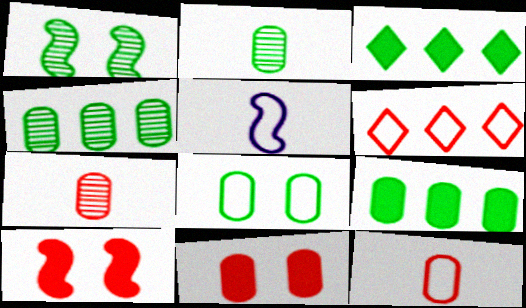[[2, 8, 9], 
[5, 6, 8], 
[6, 7, 10]]